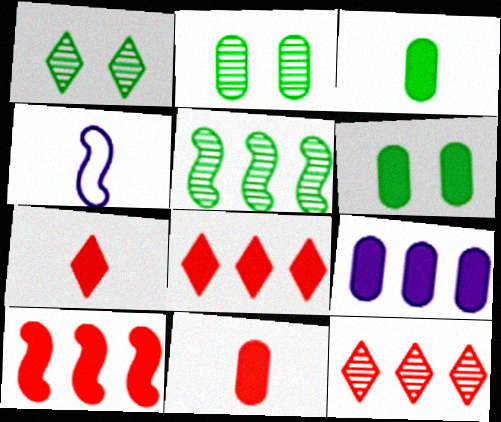[[2, 4, 8], 
[4, 6, 12], 
[6, 9, 11]]